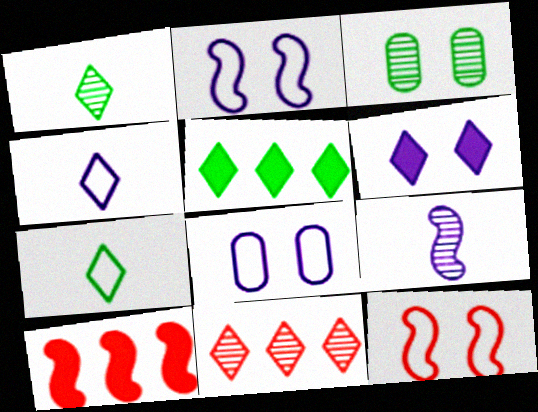[[1, 8, 10], 
[3, 4, 10], 
[3, 6, 12], 
[3, 9, 11], 
[6, 7, 11]]